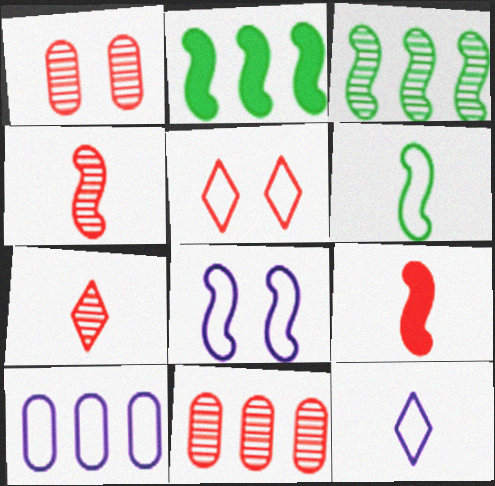[[1, 2, 12], 
[2, 4, 8], 
[3, 8, 9], 
[5, 6, 10], 
[5, 9, 11], 
[8, 10, 12]]